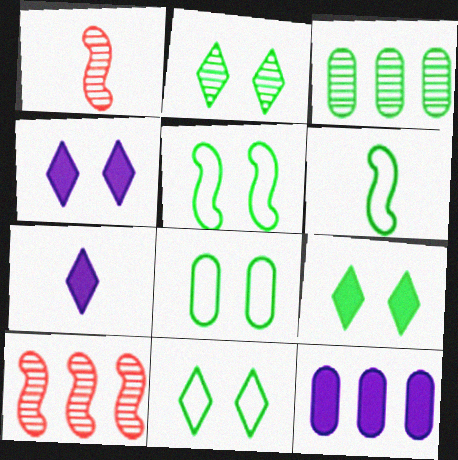[[1, 11, 12], 
[2, 9, 11], 
[3, 6, 9], 
[5, 8, 11], 
[7, 8, 10]]